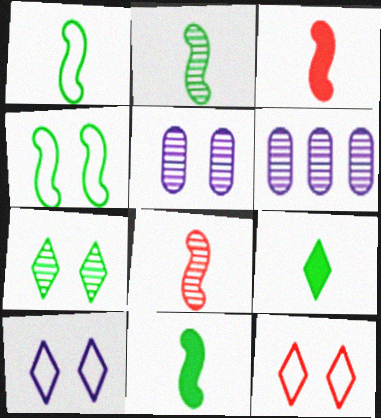[[1, 2, 11], 
[6, 7, 8], 
[6, 11, 12]]